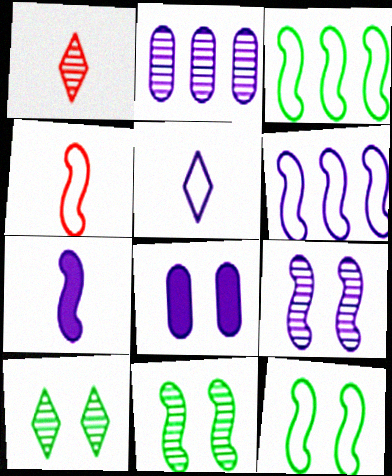[[1, 2, 11], 
[1, 3, 8], 
[4, 6, 12], 
[6, 7, 9]]